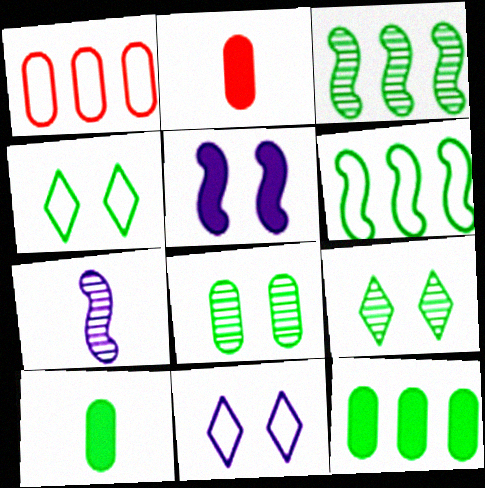[[2, 3, 11], 
[3, 4, 10], 
[6, 9, 10]]